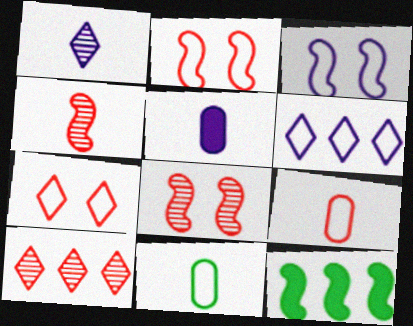[[2, 6, 11], 
[3, 4, 12]]